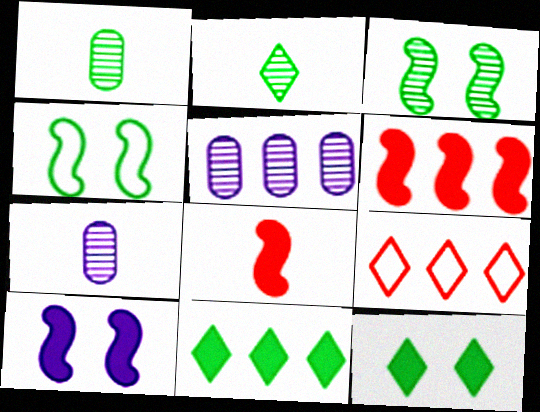[[1, 4, 11], 
[1, 9, 10]]